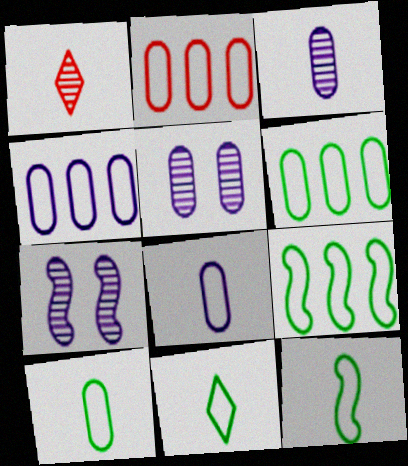[[2, 4, 6], 
[10, 11, 12]]